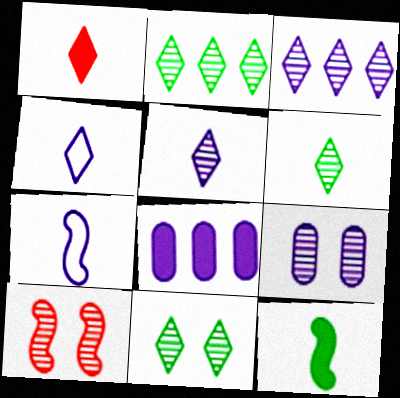[[1, 4, 6], 
[2, 6, 11], 
[9, 10, 11]]